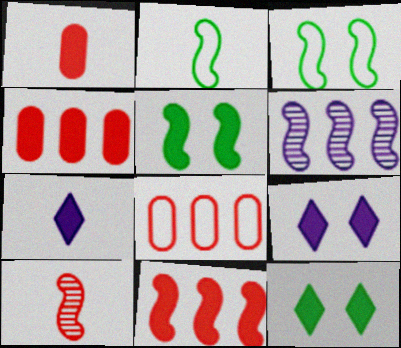[[4, 5, 7]]